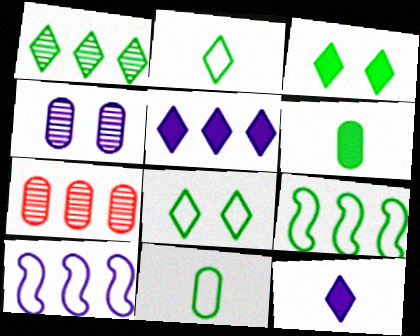[[1, 2, 3], 
[4, 10, 12], 
[5, 7, 9], 
[8, 9, 11]]